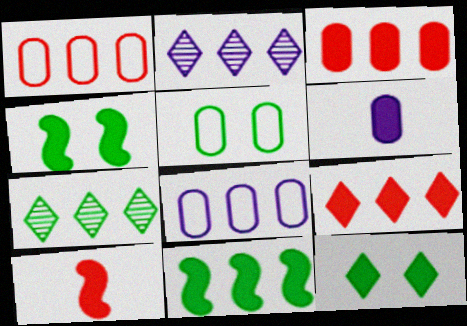[[1, 2, 11], 
[2, 5, 10], 
[4, 6, 9]]